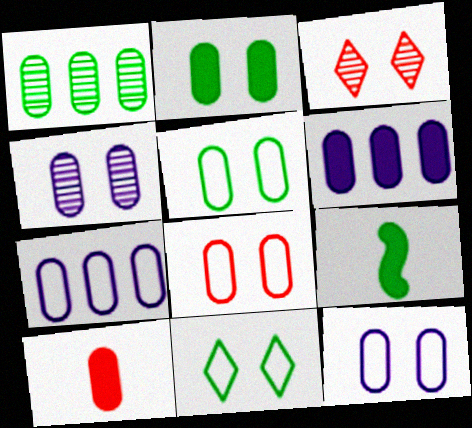[[1, 9, 11], 
[1, 10, 12], 
[2, 4, 8], 
[2, 6, 10], 
[3, 7, 9], 
[5, 8, 12]]